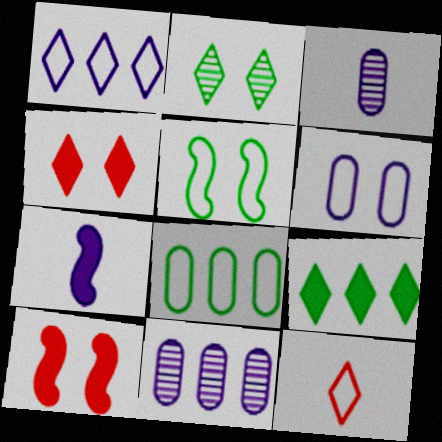[[2, 6, 10]]